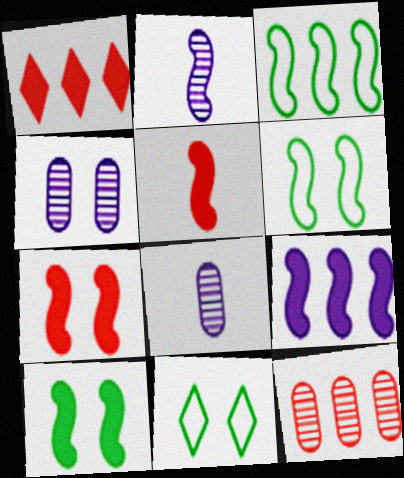[[1, 6, 8], 
[2, 3, 7], 
[4, 7, 11], 
[5, 9, 10]]